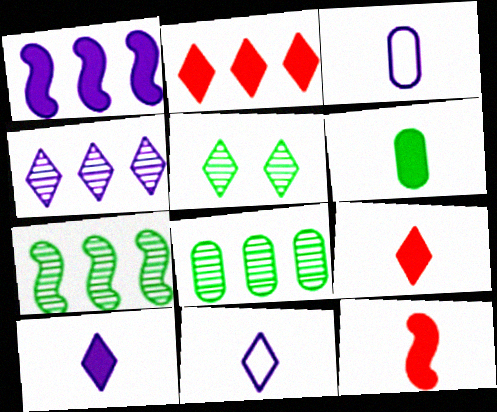[[2, 5, 11], 
[6, 10, 12]]